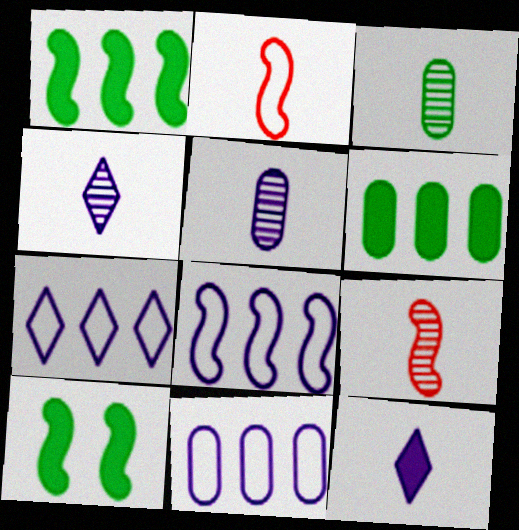[[2, 3, 12], 
[3, 4, 9], 
[7, 8, 11], 
[8, 9, 10]]